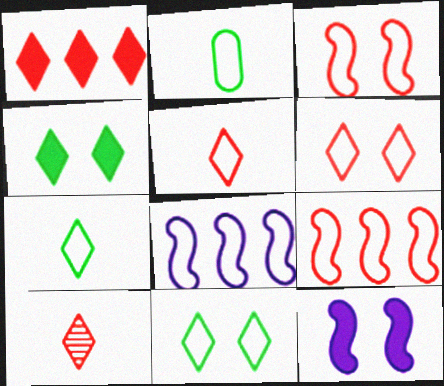[[1, 6, 10], 
[2, 6, 8]]